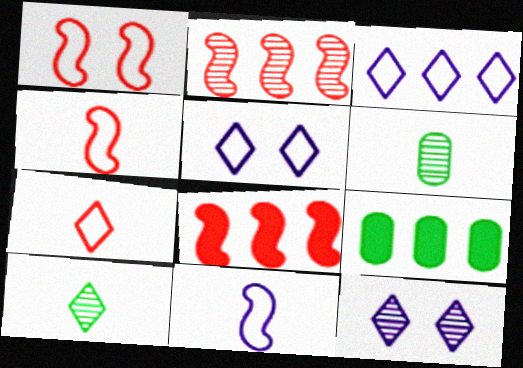[[2, 3, 9], 
[2, 6, 12], 
[4, 9, 12], 
[5, 6, 8]]